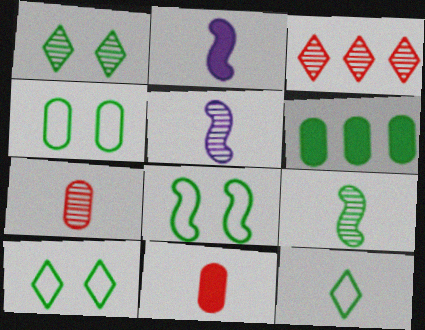[[2, 3, 4], 
[2, 7, 12], 
[4, 8, 10], 
[5, 11, 12], 
[6, 9, 10]]